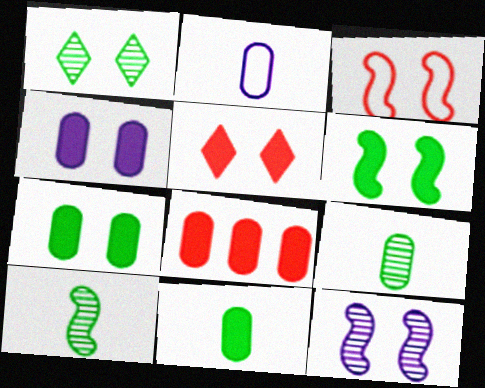[[1, 3, 4], 
[3, 6, 12], 
[4, 5, 6], 
[4, 8, 11]]